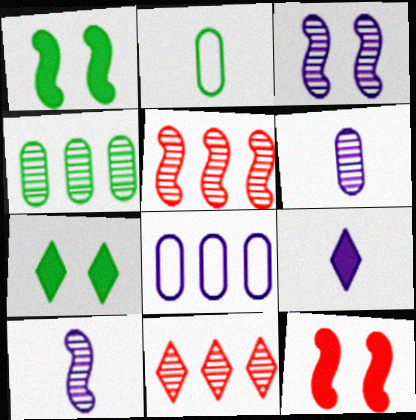[[3, 8, 9]]